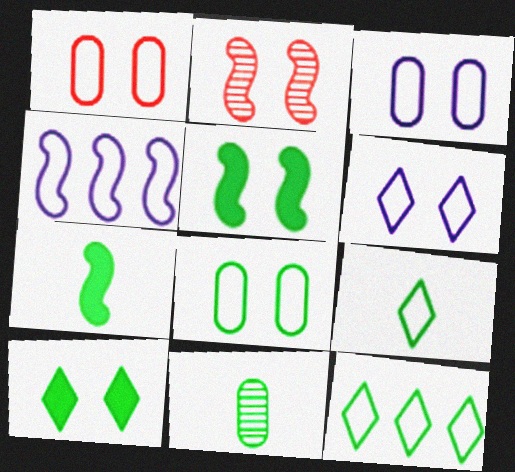[[1, 3, 8], 
[1, 4, 9], 
[2, 3, 10], 
[2, 4, 7], 
[5, 11, 12], 
[7, 9, 11]]